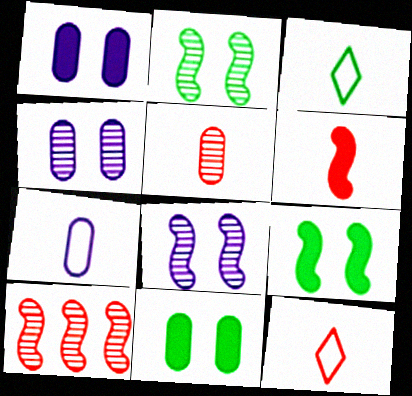[[1, 3, 10], 
[5, 6, 12]]